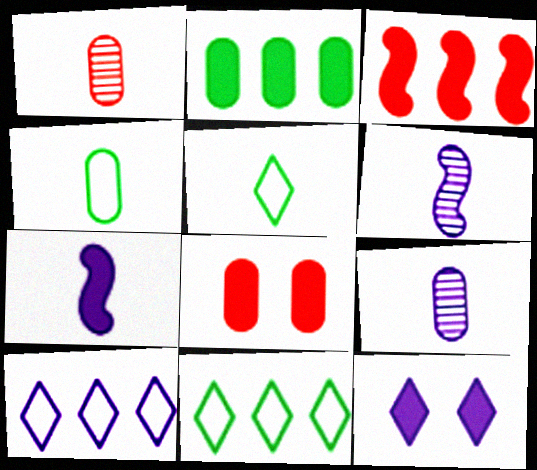[[1, 5, 7], 
[6, 8, 11]]